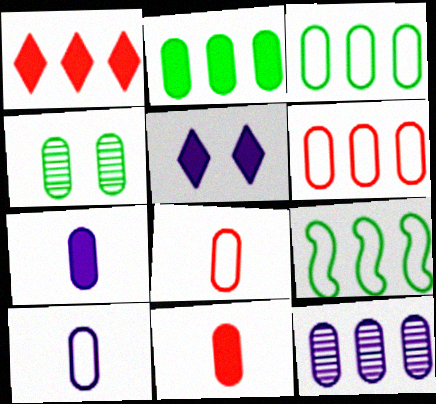[[1, 9, 12], 
[2, 6, 12], 
[4, 6, 7]]